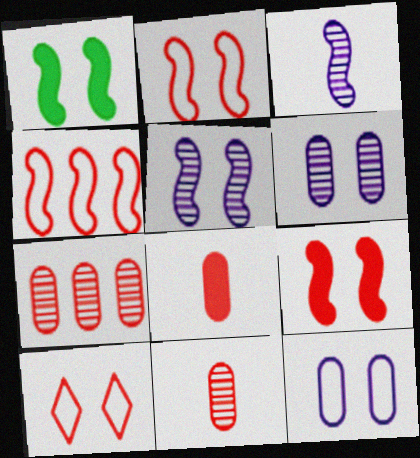[[1, 2, 5], 
[1, 3, 4], 
[1, 6, 10]]